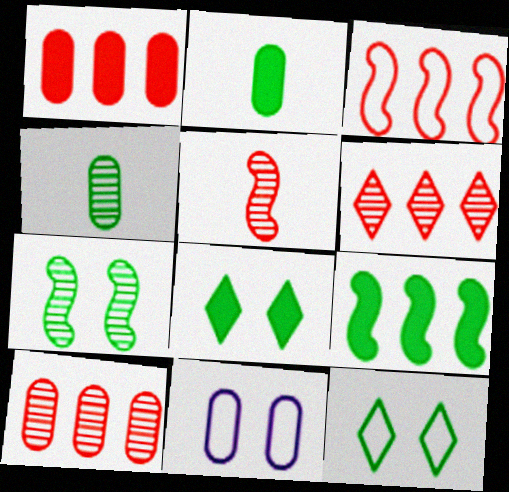[[1, 3, 6], 
[1, 4, 11], 
[2, 8, 9], 
[2, 10, 11], 
[4, 9, 12]]